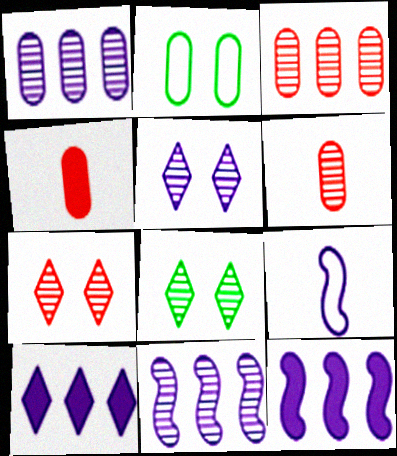[[1, 2, 4], 
[5, 7, 8], 
[6, 8, 11]]